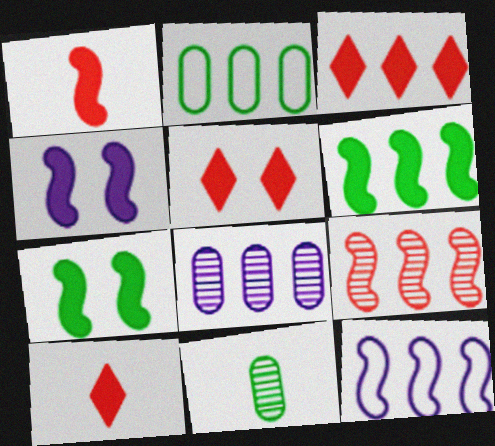[[1, 4, 6], 
[3, 5, 10], 
[5, 11, 12], 
[6, 9, 12]]